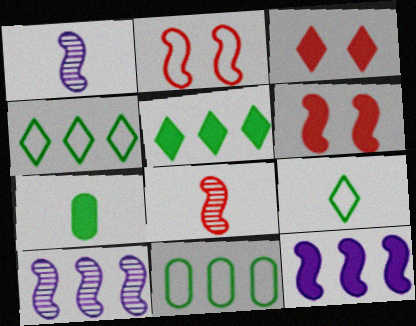[[1, 3, 11], 
[3, 7, 12]]